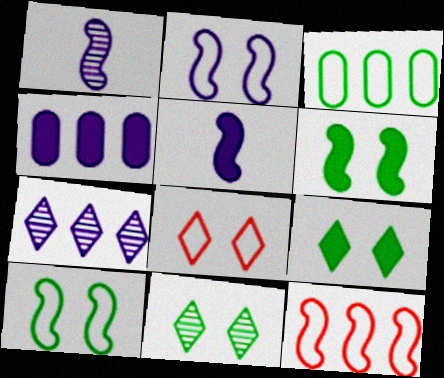[[1, 6, 12]]